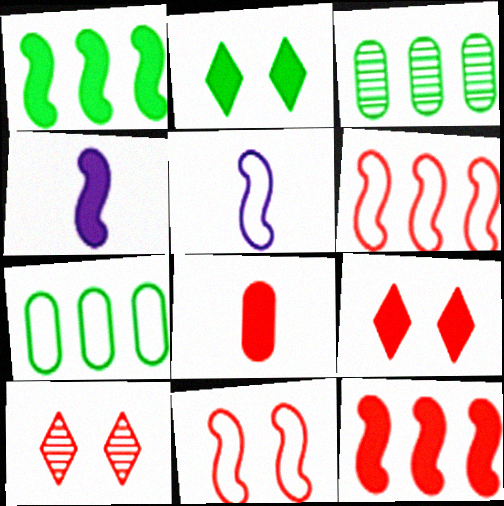[[3, 5, 9], 
[4, 7, 10], 
[6, 8, 10], 
[8, 9, 12]]